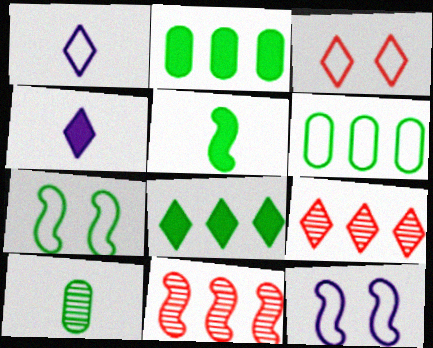[[5, 11, 12], 
[7, 8, 10]]